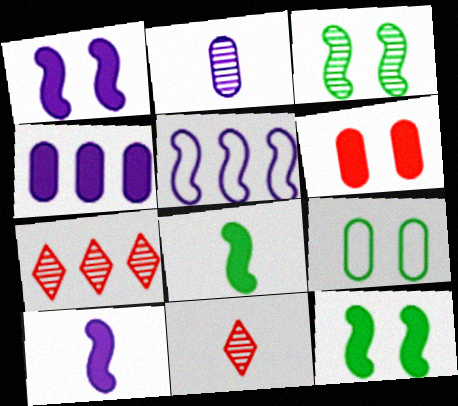[[2, 3, 7], 
[7, 9, 10]]